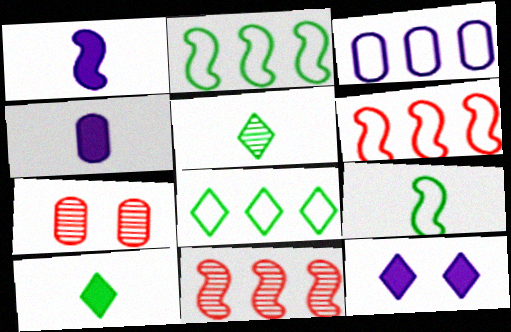[[1, 7, 8], 
[3, 6, 8]]